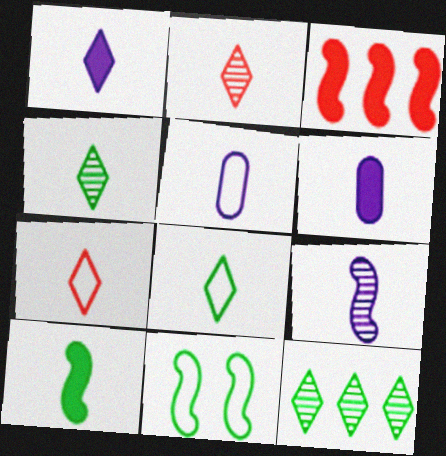[[1, 2, 8], 
[1, 4, 7], 
[1, 5, 9], 
[2, 5, 10], 
[3, 9, 11]]